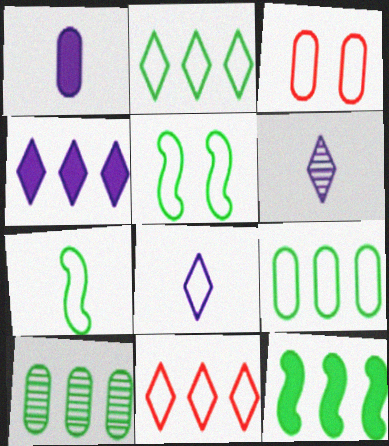[[1, 3, 10], 
[2, 10, 12], 
[3, 6, 12]]